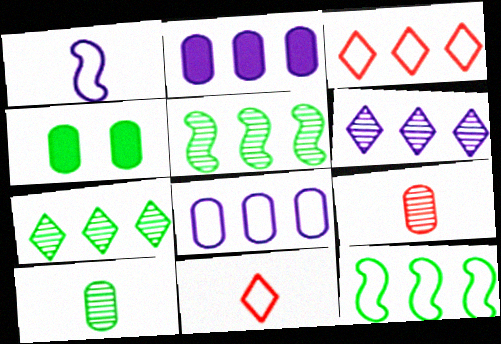[[2, 3, 5], 
[3, 8, 12], 
[4, 8, 9]]